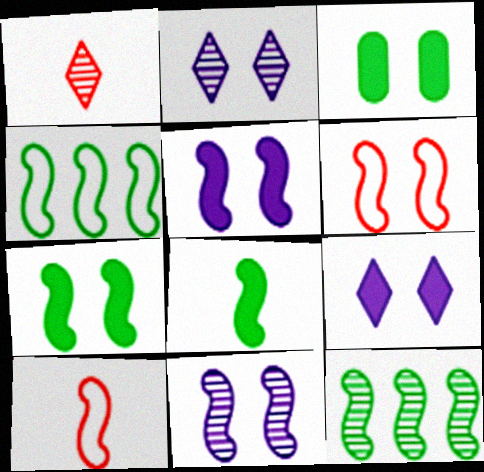[[2, 3, 6], 
[5, 10, 12], 
[6, 7, 11]]